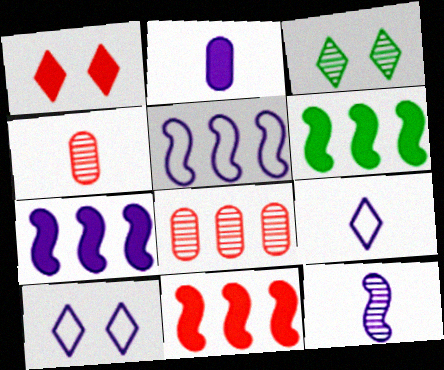[[1, 2, 6], 
[1, 3, 10], 
[2, 9, 12], 
[3, 8, 12], 
[4, 6, 10], 
[6, 7, 11]]